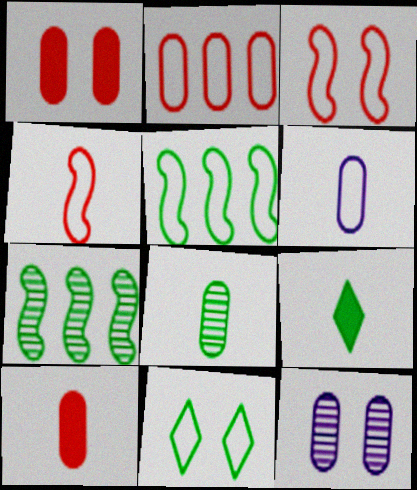[[6, 8, 10]]